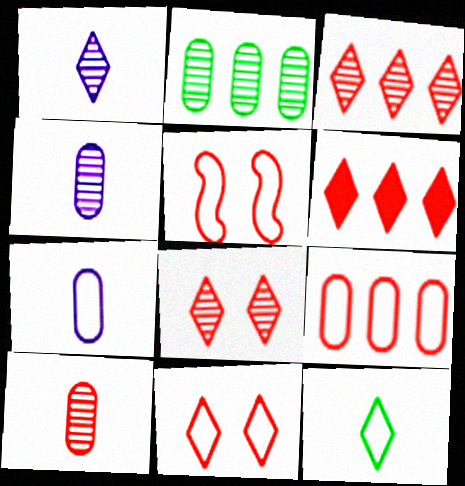[[5, 6, 10]]